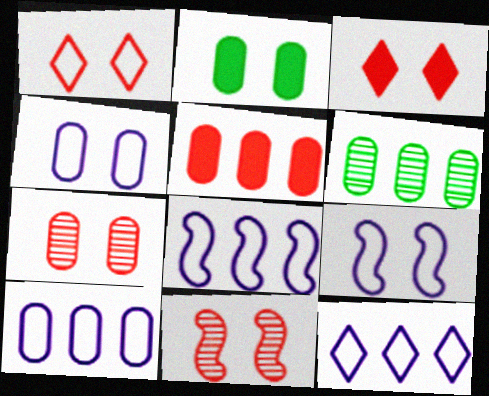[[2, 4, 7], 
[5, 6, 10], 
[8, 10, 12]]